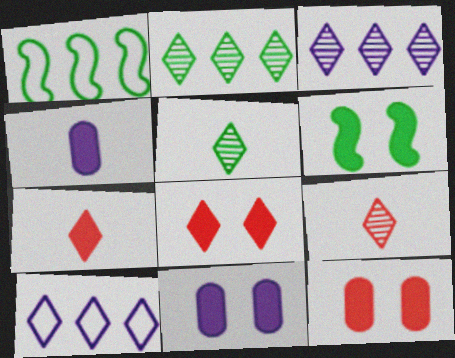[[1, 9, 11], 
[5, 8, 10], 
[6, 8, 11]]